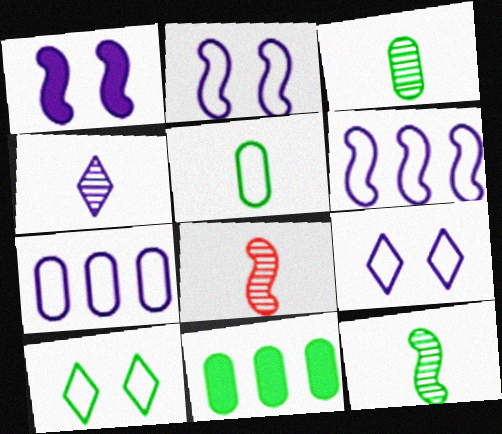[[1, 4, 7], 
[3, 4, 8], 
[8, 9, 11], 
[10, 11, 12]]